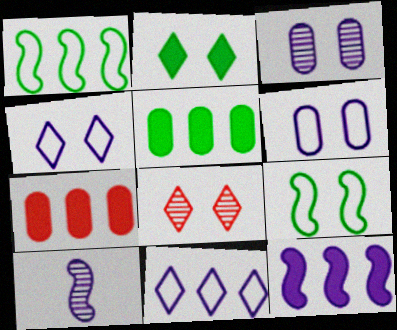[[2, 4, 8]]